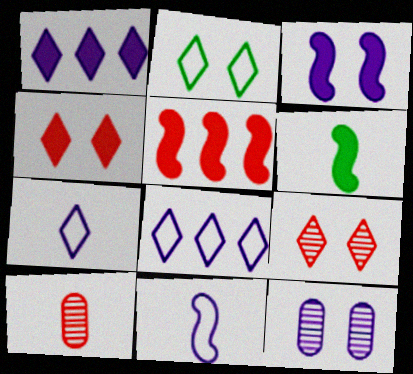[[1, 11, 12], 
[3, 5, 6], 
[6, 7, 10]]